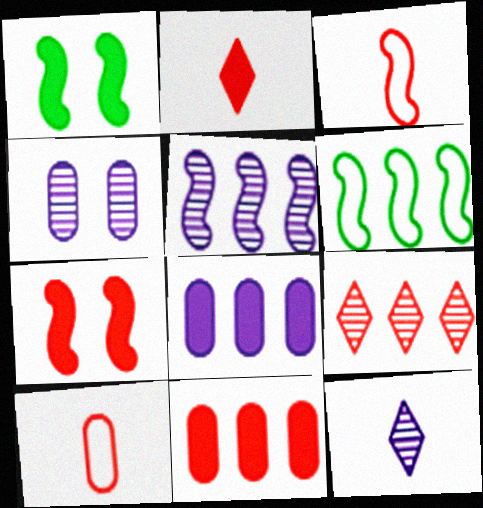[[1, 2, 8], 
[1, 3, 5], 
[2, 4, 6], 
[2, 7, 11], 
[4, 5, 12], 
[6, 8, 9], 
[7, 9, 10]]